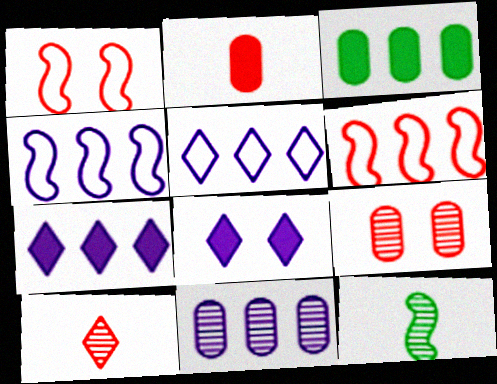[[4, 7, 11]]